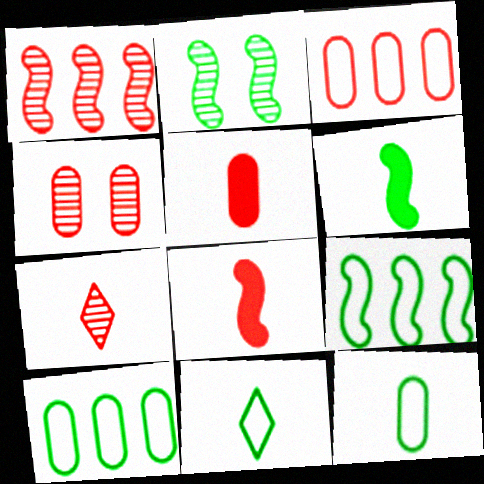[[1, 4, 7], 
[2, 6, 9], 
[3, 4, 5]]